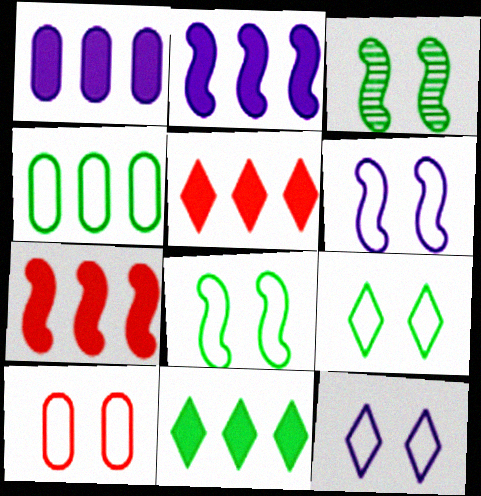[[1, 7, 11], 
[6, 9, 10], 
[8, 10, 12]]